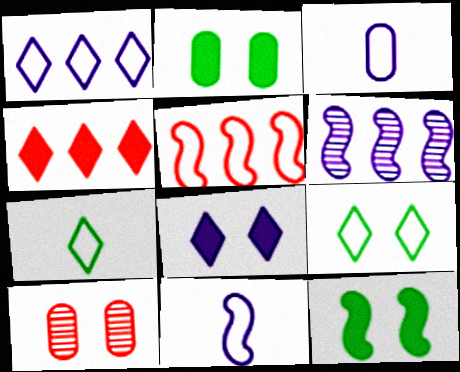[[3, 5, 9], 
[3, 6, 8]]